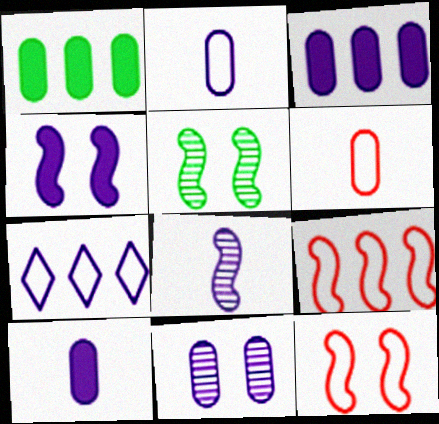[[1, 6, 11], 
[2, 3, 11], 
[4, 5, 12]]